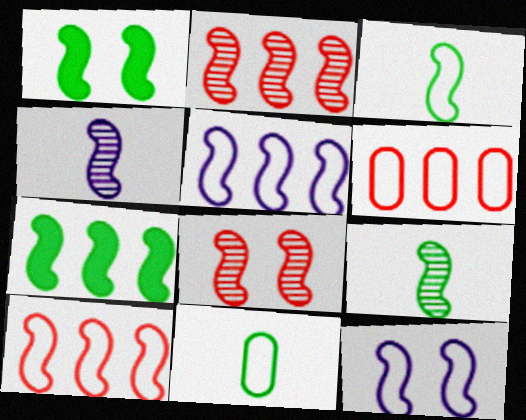[[1, 4, 10], 
[1, 8, 12], 
[2, 5, 7], 
[3, 10, 12]]